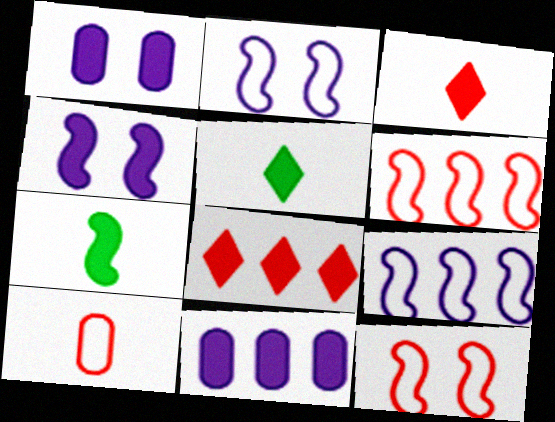[[1, 7, 8]]